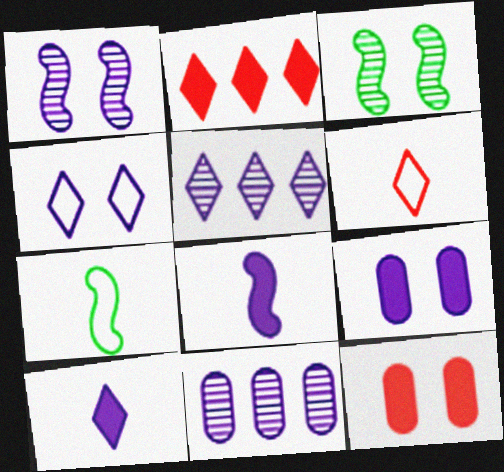[[1, 4, 9], 
[3, 4, 12], 
[4, 5, 10], 
[4, 8, 11], 
[5, 7, 12]]